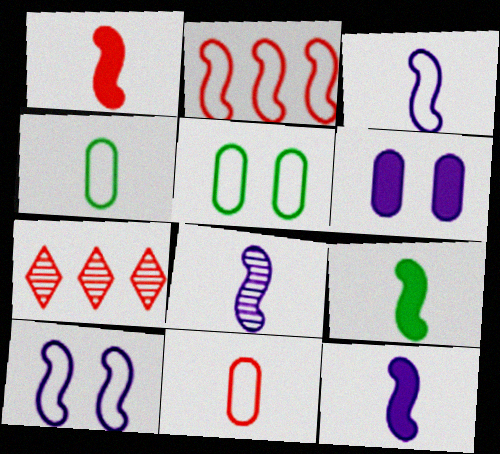[[1, 9, 12], 
[3, 8, 12], 
[5, 7, 12]]